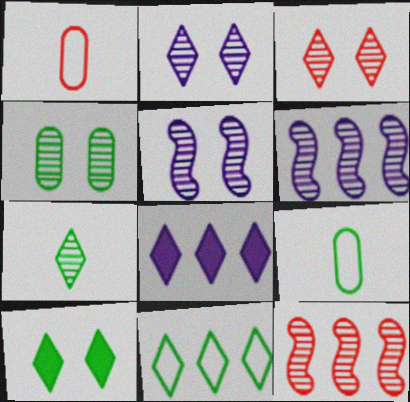[[1, 6, 10], 
[3, 4, 5], 
[7, 10, 11]]